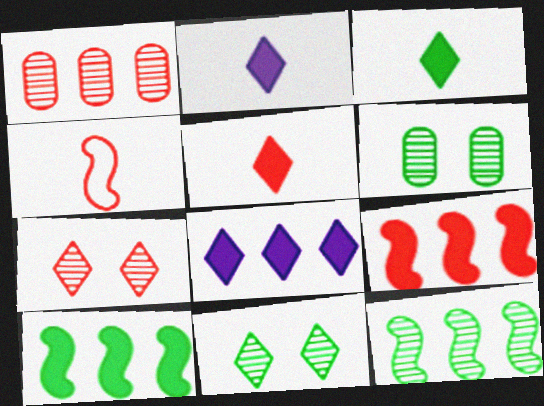[[2, 3, 5], 
[4, 6, 8]]